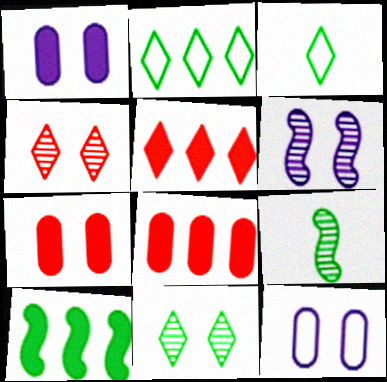[[3, 6, 8], 
[5, 9, 12]]